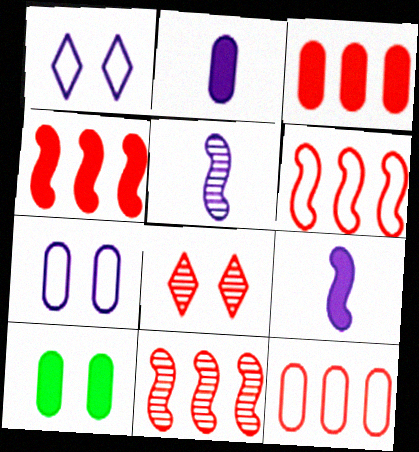[[2, 3, 10], 
[4, 6, 11]]